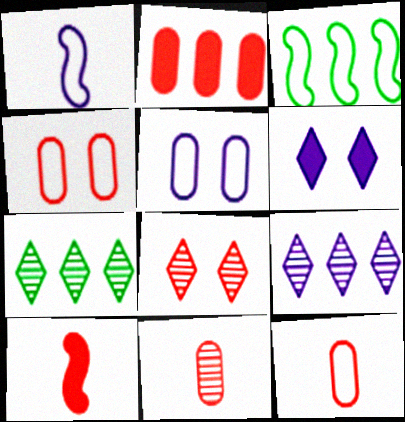[[2, 3, 9], 
[2, 4, 11], 
[3, 6, 11], 
[5, 7, 10]]